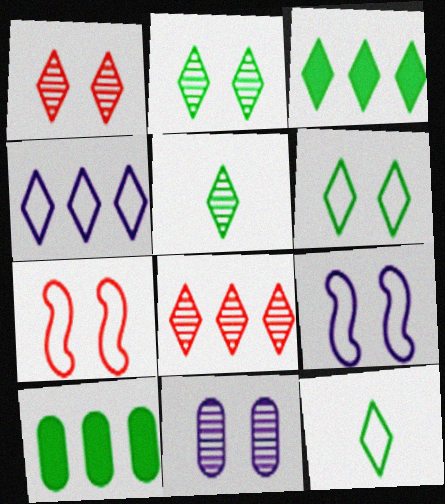[[2, 3, 12], 
[3, 4, 8], 
[3, 5, 6]]